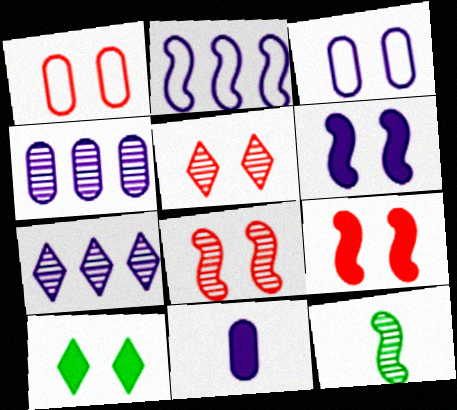[[1, 5, 9], 
[2, 9, 12], 
[3, 4, 11], 
[3, 8, 10], 
[4, 5, 12]]